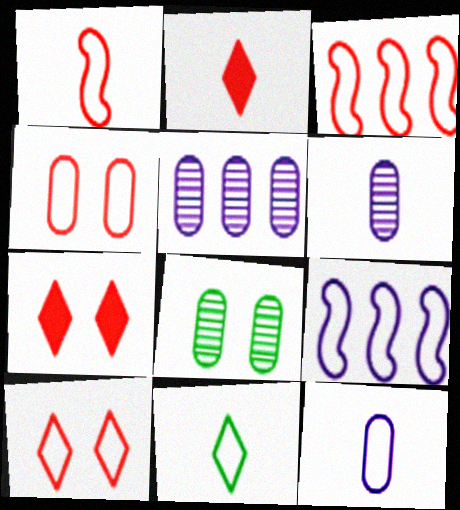[[1, 11, 12], 
[2, 8, 9], 
[4, 9, 11]]